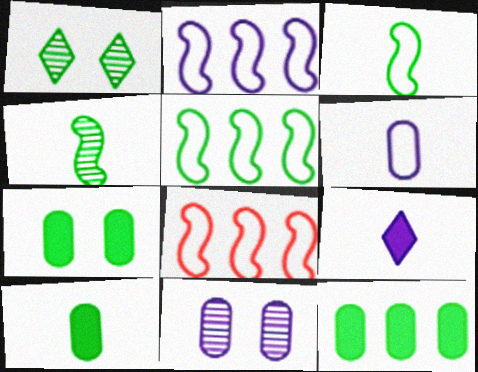[[1, 3, 12], 
[1, 5, 10], 
[2, 5, 8], 
[2, 9, 11], 
[7, 10, 12]]